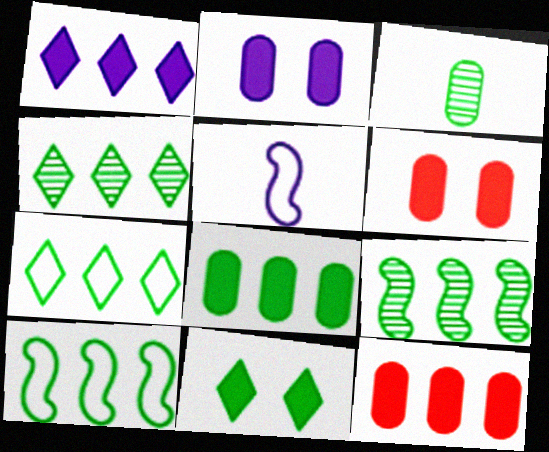[[3, 10, 11], 
[4, 5, 6], 
[4, 8, 10], 
[7, 8, 9]]